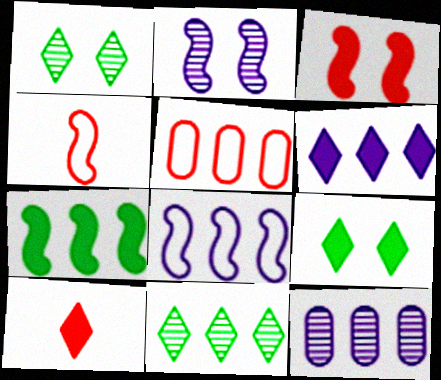[[2, 4, 7], 
[4, 9, 12], 
[6, 8, 12], 
[6, 9, 10]]